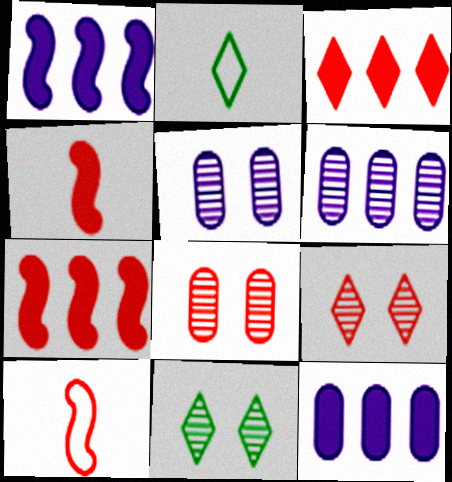[[1, 2, 8], 
[2, 5, 7], 
[3, 8, 10], 
[10, 11, 12]]